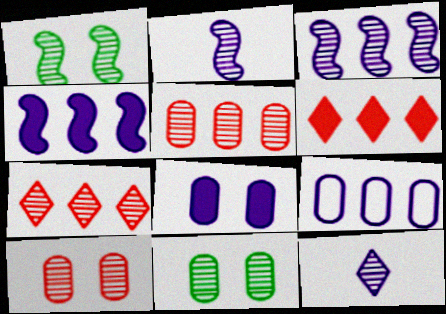[[1, 5, 12], 
[2, 7, 11]]